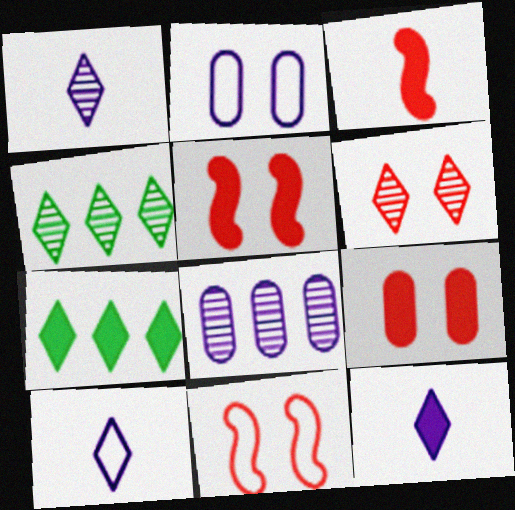[[1, 4, 6], 
[1, 10, 12], 
[2, 3, 4], 
[6, 7, 10], 
[6, 9, 11]]